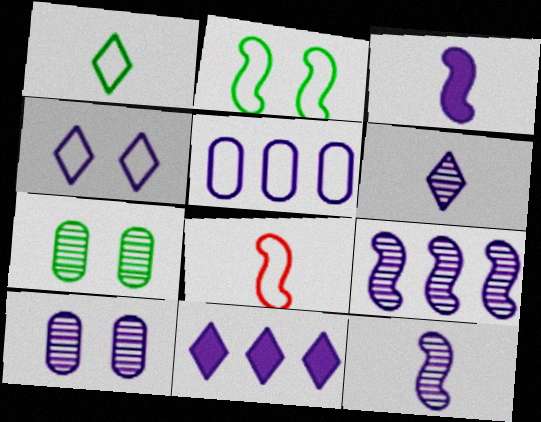[[4, 6, 11], 
[5, 9, 11], 
[6, 9, 10], 
[7, 8, 11]]